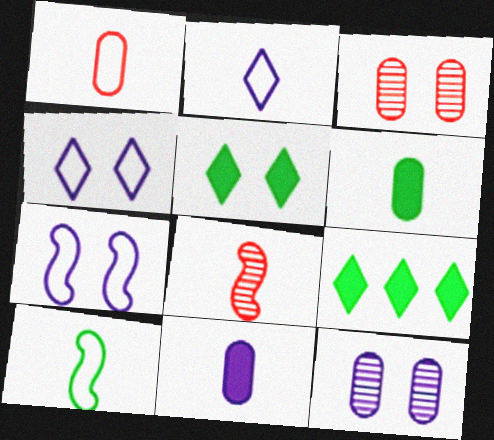[[1, 2, 10], 
[2, 6, 8], 
[3, 5, 7]]